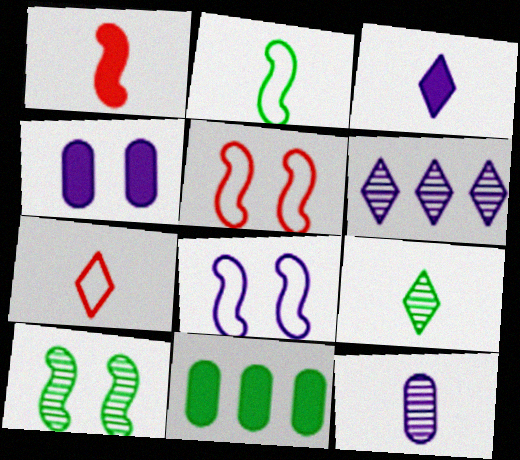[[3, 7, 9]]